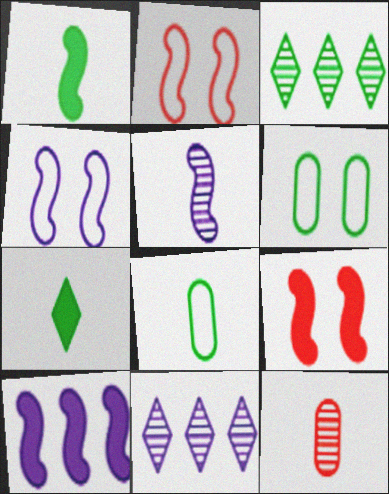[[1, 3, 6], 
[1, 9, 10], 
[4, 5, 10], 
[8, 9, 11]]